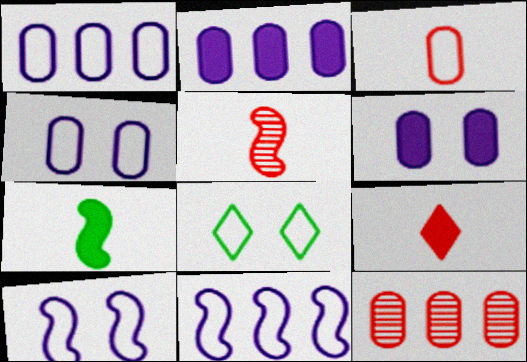[[2, 5, 8], 
[3, 5, 9], 
[3, 8, 11]]